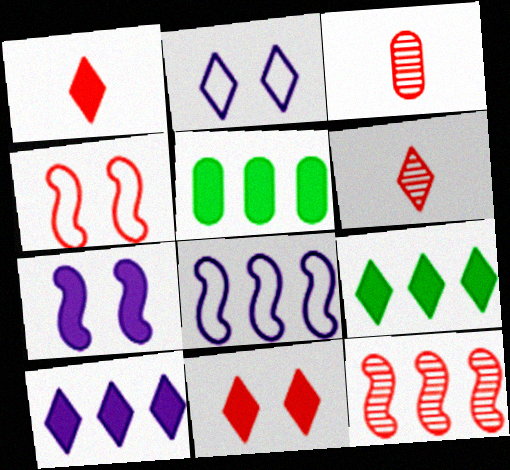[[1, 5, 7], 
[2, 6, 9]]